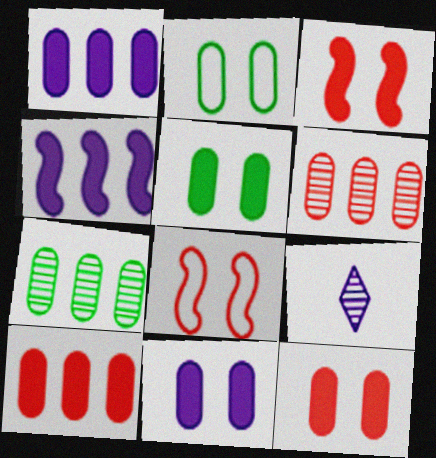[[5, 11, 12]]